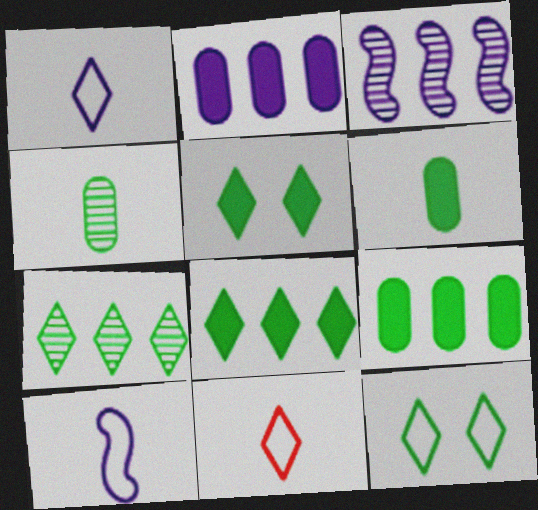[]